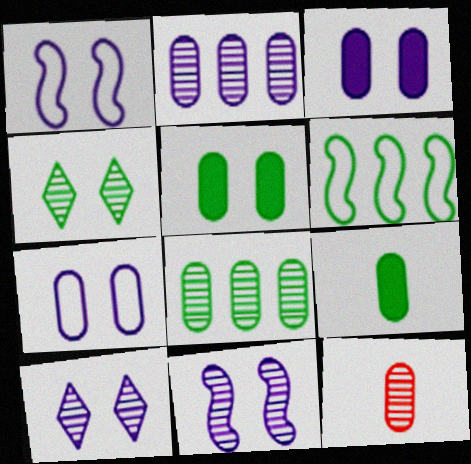[[1, 3, 10], 
[4, 6, 9]]